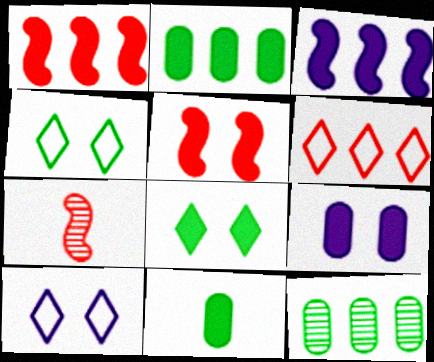[[2, 7, 10], 
[3, 6, 12], 
[5, 8, 9]]